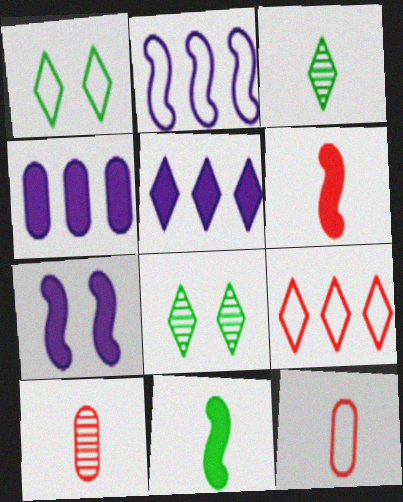[[1, 2, 12]]